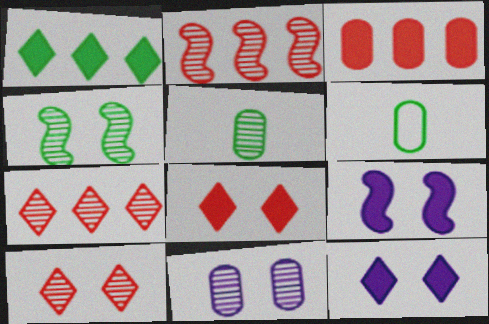[[1, 4, 6], 
[2, 6, 12], 
[3, 6, 11], 
[4, 10, 11], 
[6, 7, 9]]